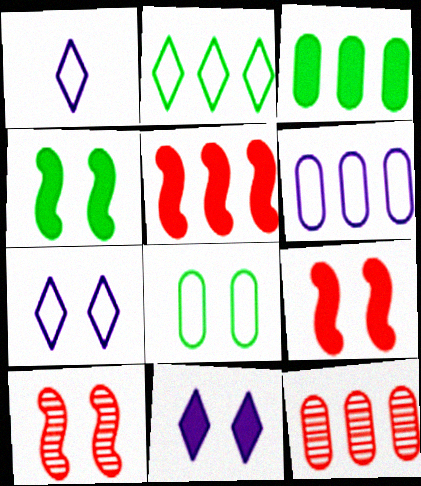[[1, 3, 10], 
[1, 4, 12], 
[3, 6, 12], 
[8, 10, 11]]